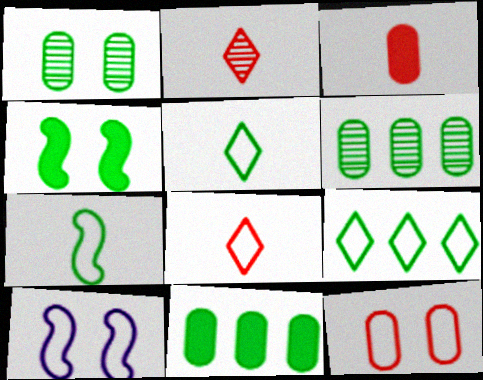[[2, 10, 11], 
[4, 5, 6]]